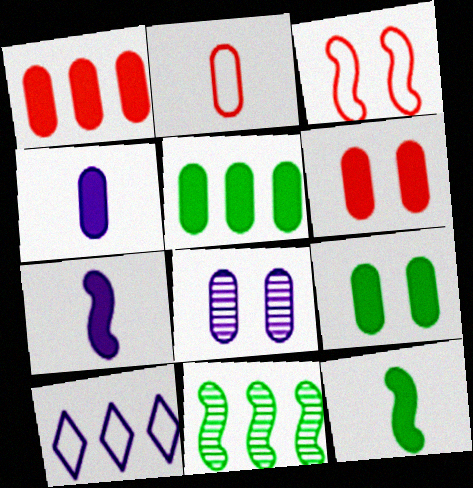[[1, 4, 9], 
[1, 10, 11], 
[2, 5, 8], 
[3, 7, 11], 
[4, 5, 6], 
[7, 8, 10]]